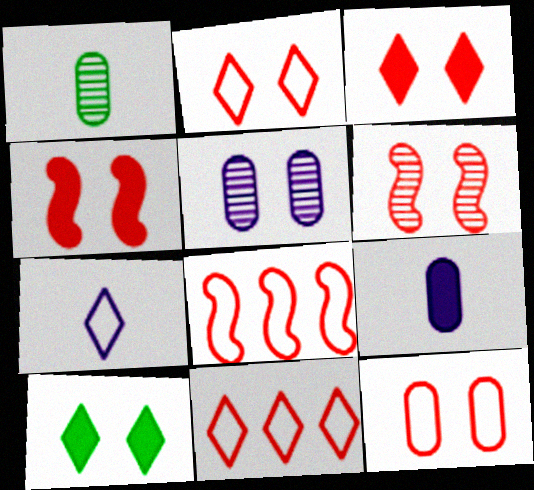[[3, 6, 12]]